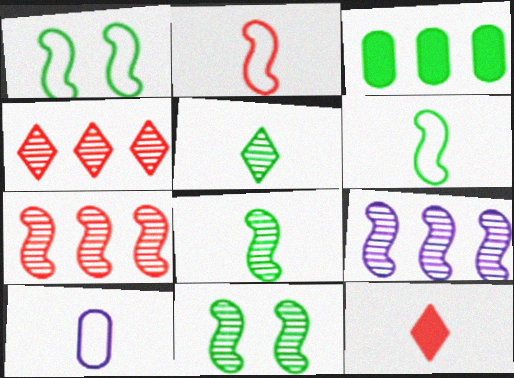[[1, 3, 5], 
[8, 10, 12]]